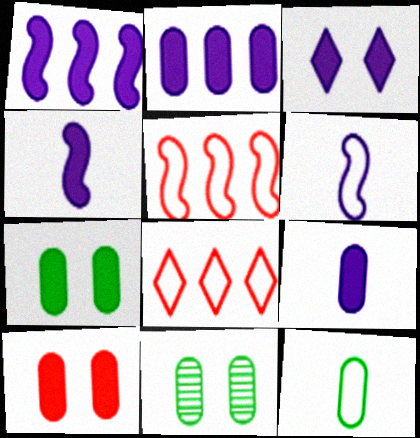[[1, 3, 9], 
[2, 3, 4], 
[4, 8, 11]]